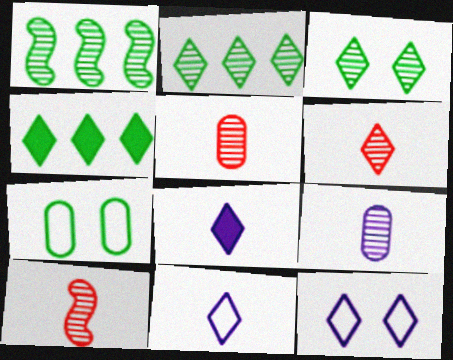[[4, 6, 12], 
[5, 6, 10]]